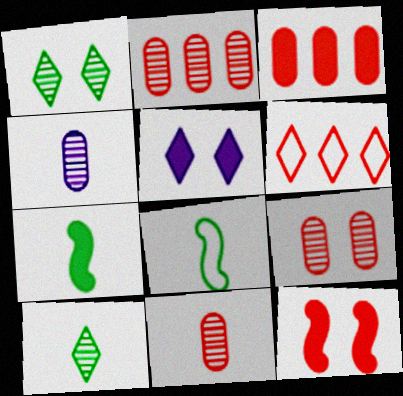[[2, 5, 8], 
[2, 9, 11], 
[3, 5, 7], 
[5, 6, 10], 
[6, 11, 12]]